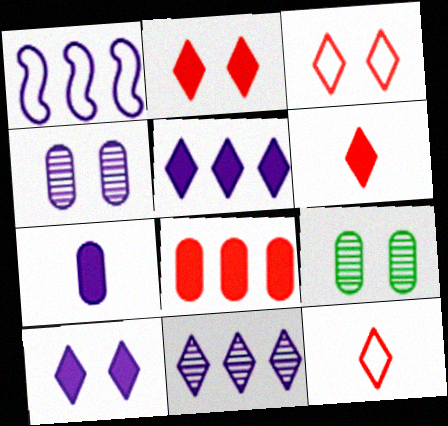[[1, 6, 9]]